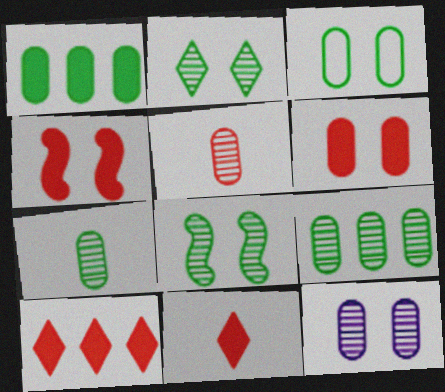[[1, 3, 7], 
[3, 6, 12], 
[5, 9, 12]]